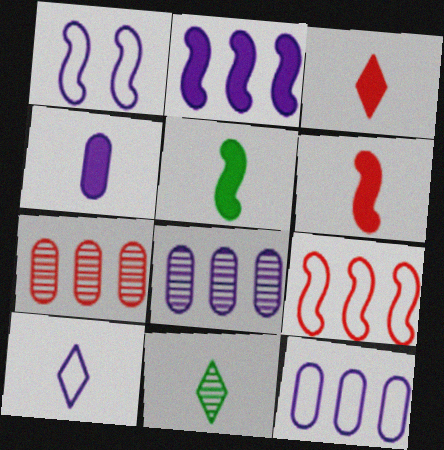[[1, 10, 12], 
[3, 4, 5], 
[3, 10, 11]]